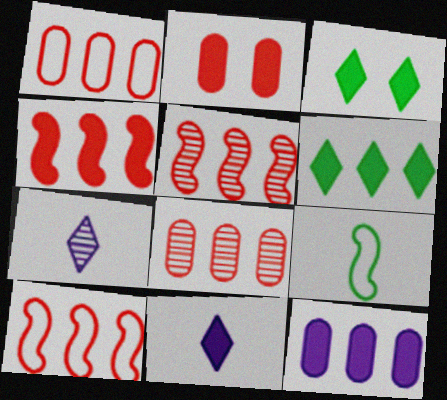[[4, 5, 10], 
[4, 6, 12]]